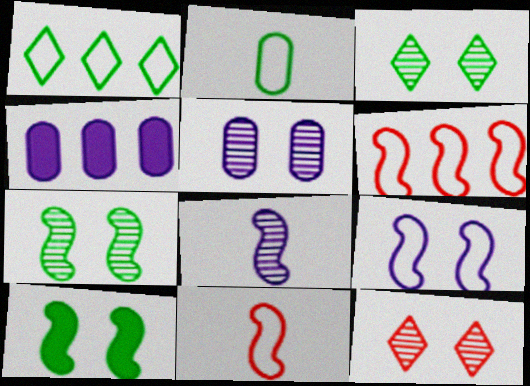[[3, 4, 11], 
[5, 7, 12], 
[6, 8, 10]]